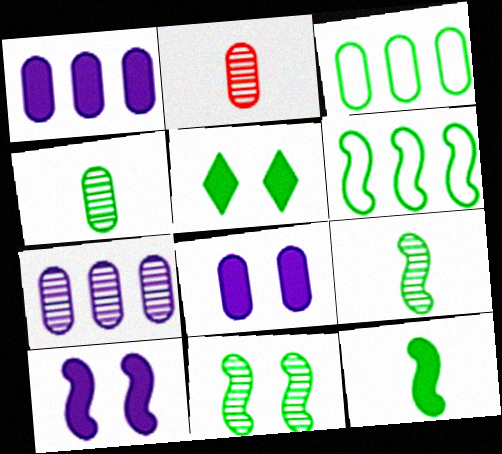[[2, 3, 8], 
[3, 5, 9], 
[4, 5, 6], 
[6, 11, 12]]